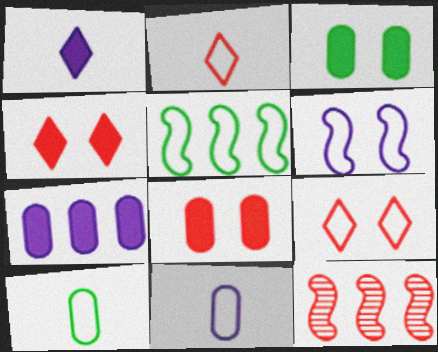[[2, 8, 12], 
[5, 9, 11]]